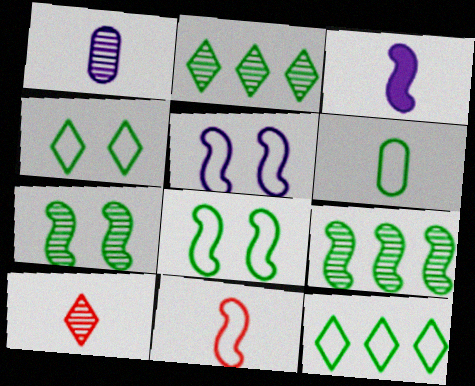[[3, 6, 10], 
[6, 8, 12]]